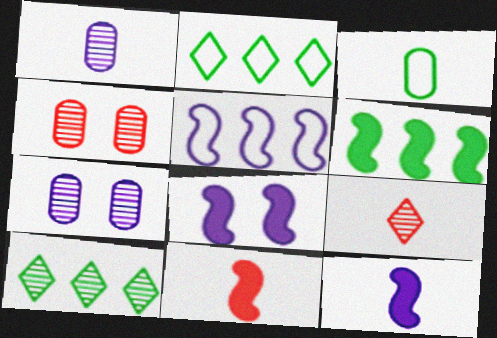[[2, 4, 12], 
[2, 7, 11], 
[3, 9, 12], 
[6, 8, 11]]